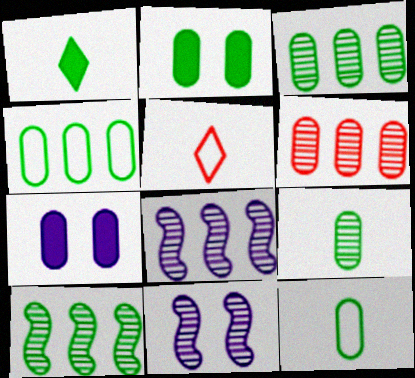[[2, 3, 12], 
[2, 4, 9], 
[2, 5, 8], 
[5, 7, 10], 
[6, 7, 12]]